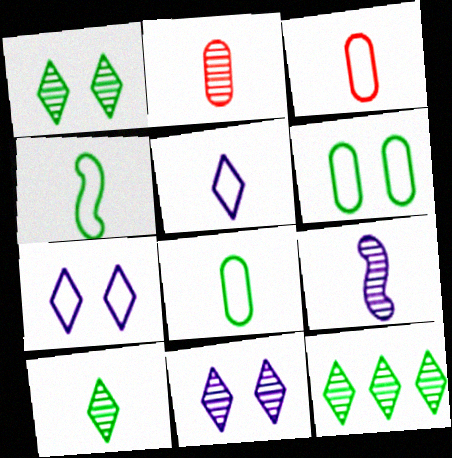[[1, 10, 12], 
[2, 9, 10], 
[3, 4, 5]]